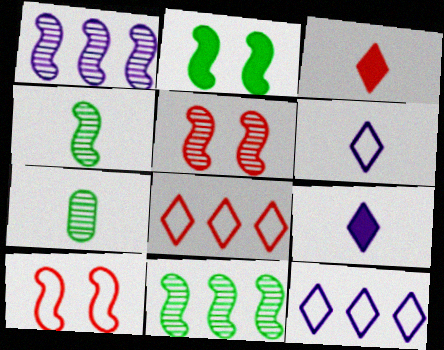[[1, 4, 5]]